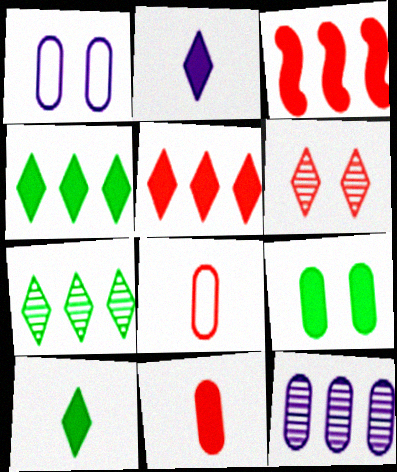[[2, 3, 9], 
[3, 6, 8], 
[8, 9, 12]]